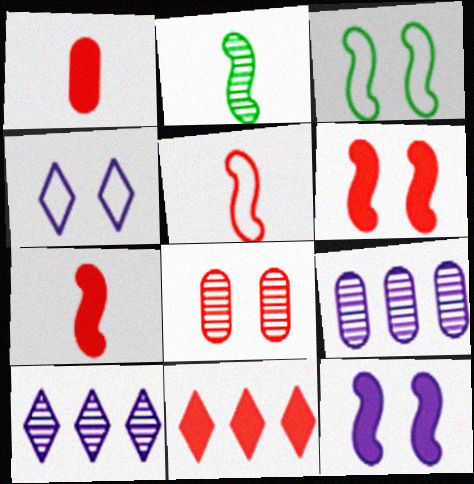[[1, 3, 10], 
[1, 6, 11], 
[2, 8, 10], 
[5, 8, 11]]